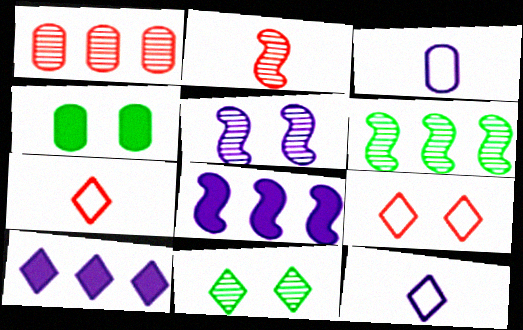[[1, 3, 4], 
[2, 5, 6], 
[3, 5, 10], 
[4, 5, 9], 
[7, 10, 11]]